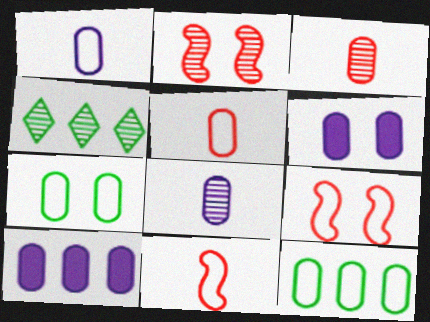[[2, 4, 8], 
[3, 6, 12], 
[3, 7, 10], 
[4, 6, 11]]